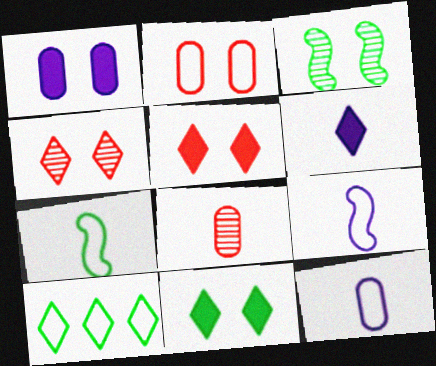[[2, 9, 10], 
[4, 6, 10], 
[6, 7, 8]]